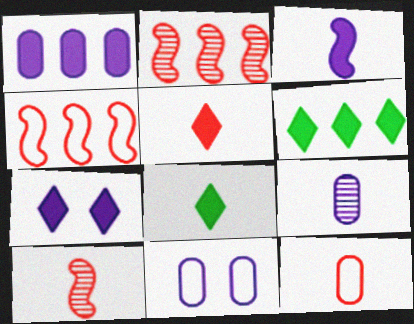[[1, 3, 7], 
[1, 9, 11], 
[2, 8, 11], 
[5, 6, 7], 
[5, 10, 12], 
[6, 10, 11]]